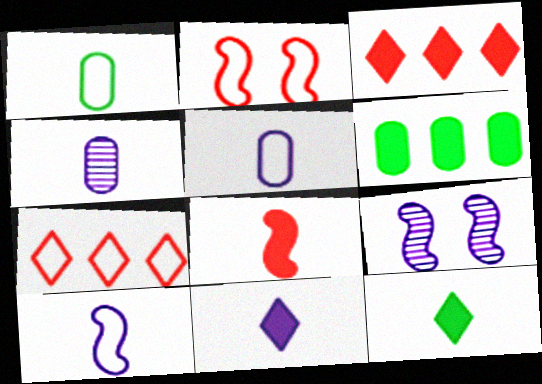[[1, 3, 9], 
[4, 10, 11]]